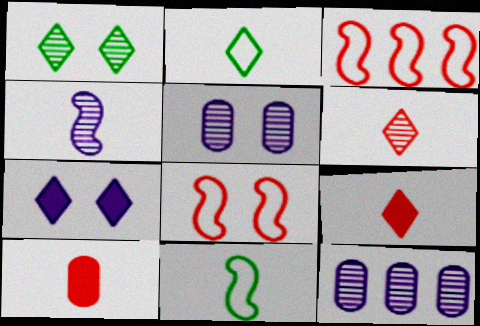[[2, 4, 10]]